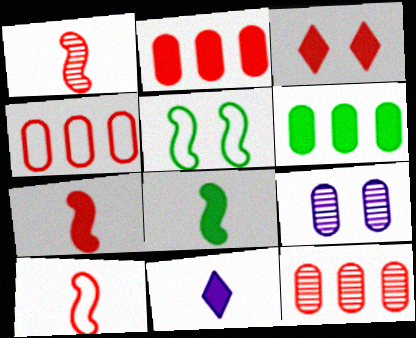[[1, 3, 4], 
[1, 7, 10], 
[2, 3, 7], 
[2, 4, 12], 
[3, 5, 9], 
[3, 10, 12], 
[5, 11, 12]]